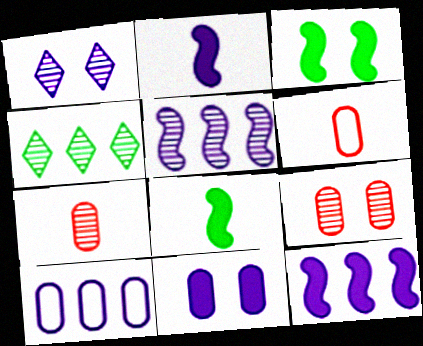[[1, 2, 10]]